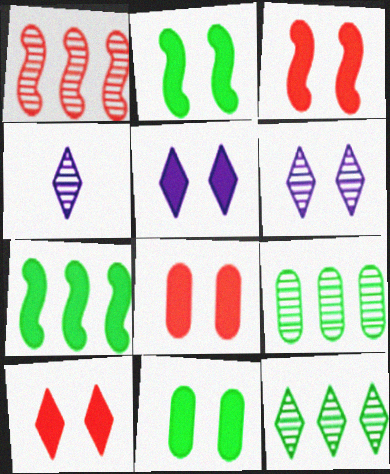[[2, 5, 8], 
[3, 5, 11], 
[3, 8, 10]]